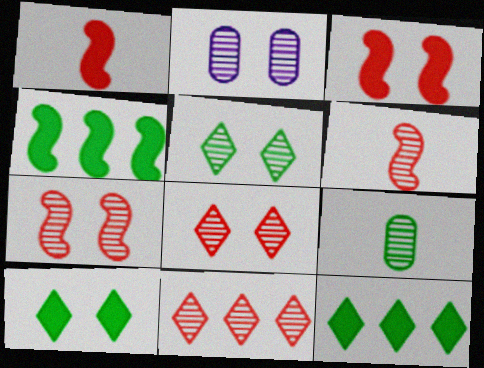[[2, 5, 7]]